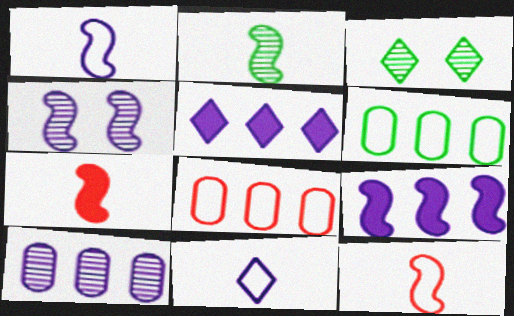[[1, 2, 7], 
[1, 4, 9]]